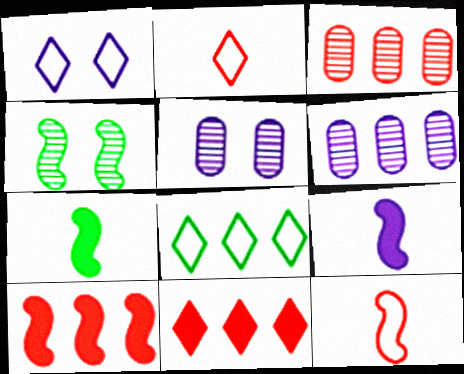[[1, 2, 8], 
[1, 3, 7], 
[1, 6, 9], 
[6, 8, 10]]